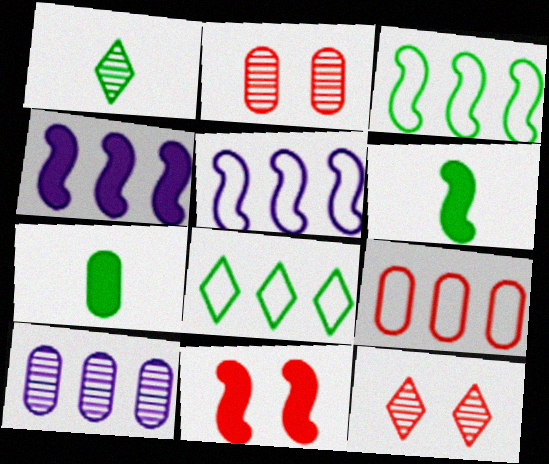[[4, 6, 11], 
[5, 7, 12], 
[5, 8, 9]]